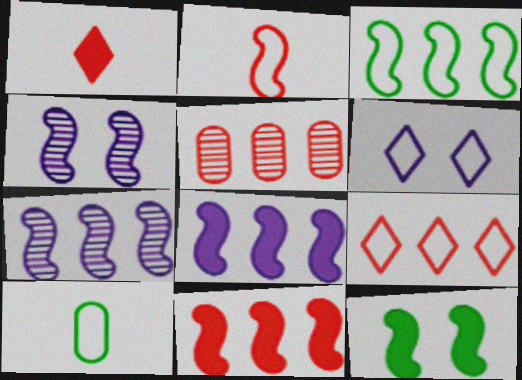[[2, 7, 12], 
[3, 7, 11], 
[5, 9, 11]]